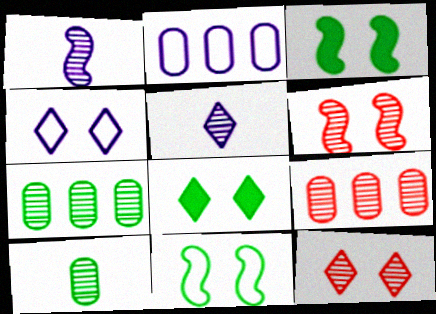[[1, 7, 12], 
[4, 8, 12], 
[5, 6, 7]]